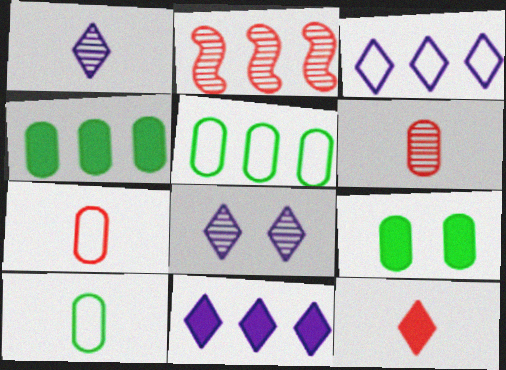[[2, 3, 4], 
[2, 5, 11]]